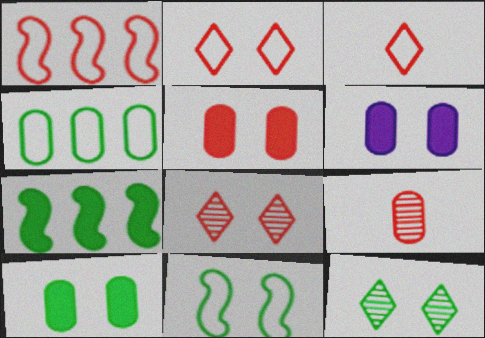[[4, 6, 9], 
[5, 6, 10], 
[6, 8, 11], 
[10, 11, 12]]